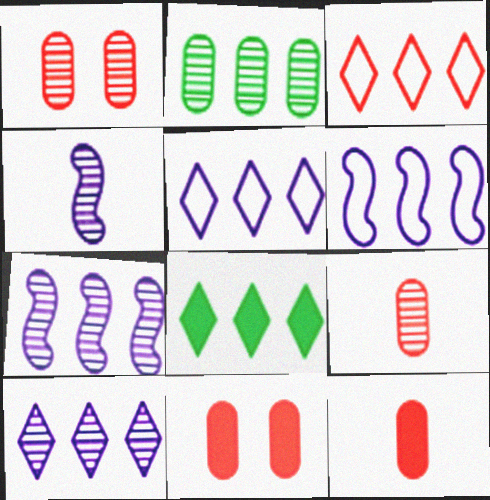[[3, 8, 10]]